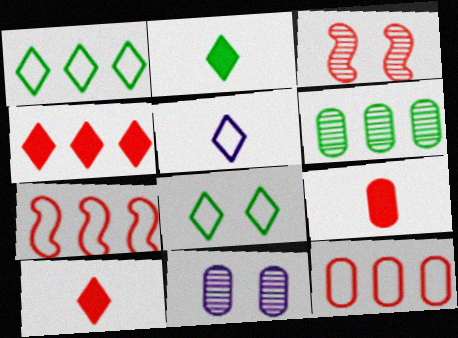[[2, 7, 11], 
[3, 10, 12]]